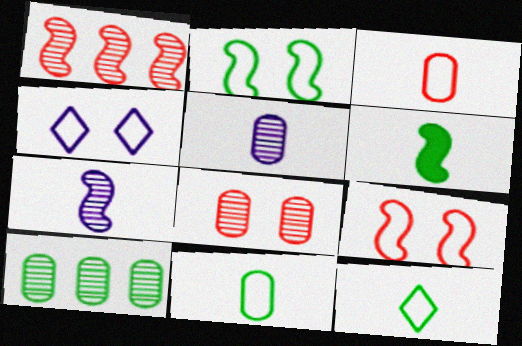[[5, 8, 10]]